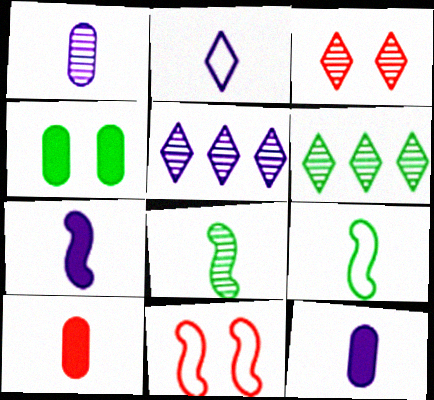[[1, 2, 7], 
[2, 8, 10], 
[4, 6, 9], 
[6, 11, 12]]